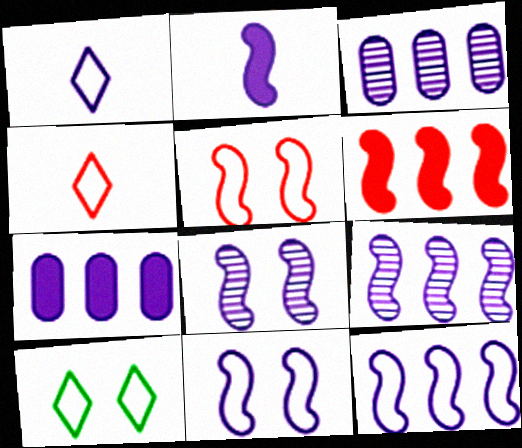[[1, 7, 8], 
[2, 8, 12], 
[2, 9, 11]]